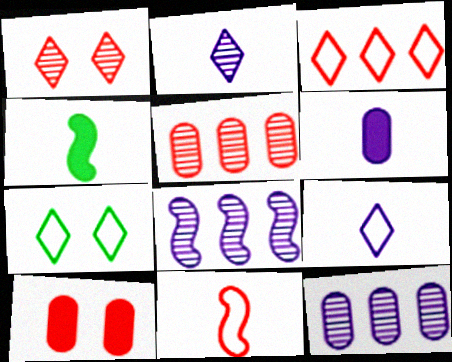[[3, 7, 9]]